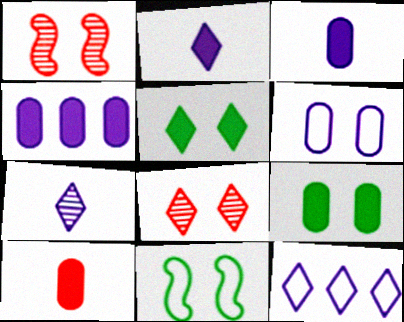[[1, 5, 6], 
[4, 9, 10]]